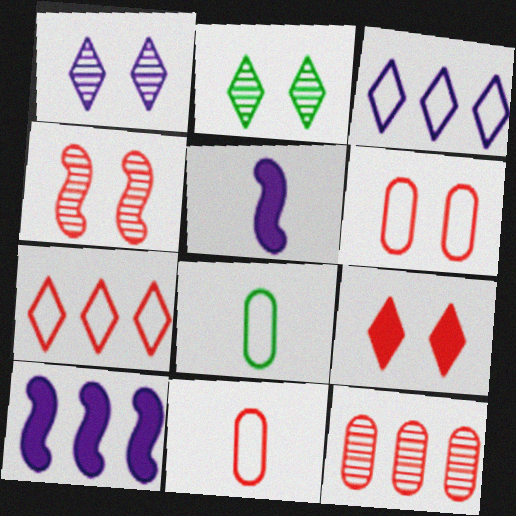[[2, 10, 11], 
[4, 6, 9]]